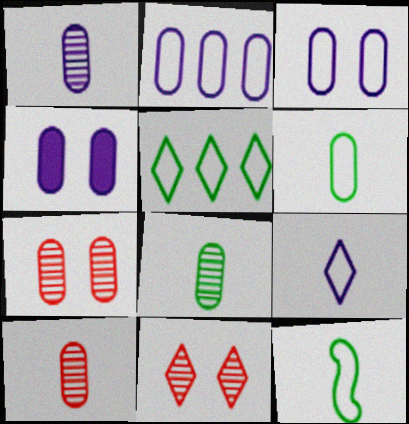[[1, 2, 4], 
[1, 8, 10]]